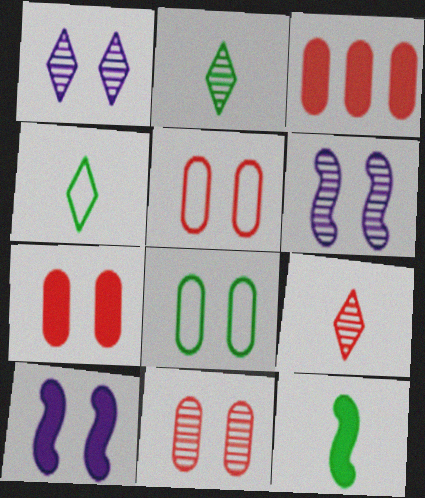[[3, 4, 6], 
[5, 7, 11]]